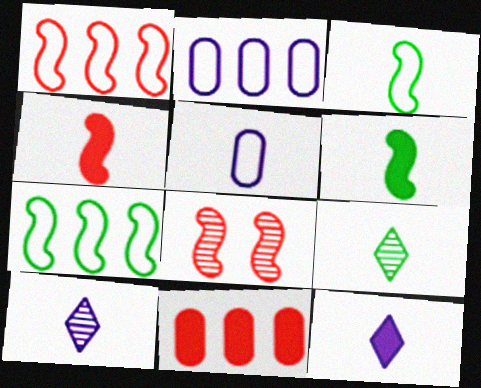[[1, 4, 8], 
[4, 5, 9]]